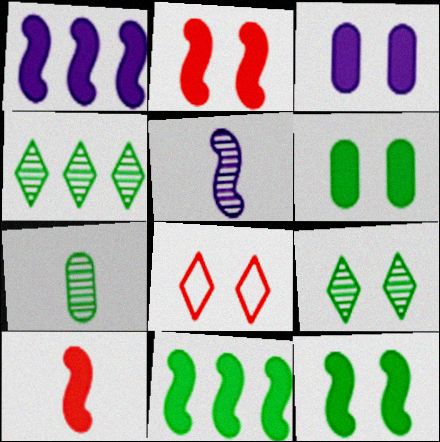[[1, 7, 8], 
[1, 10, 12]]